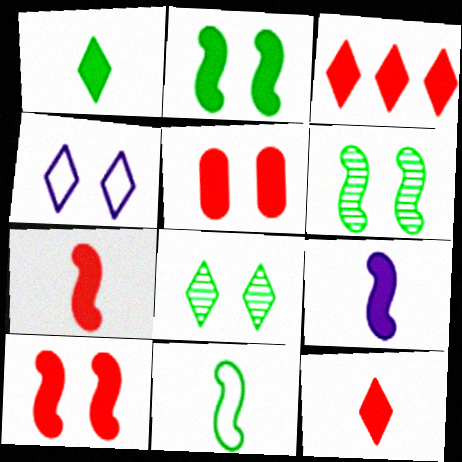[[3, 5, 7], 
[4, 5, 6]]